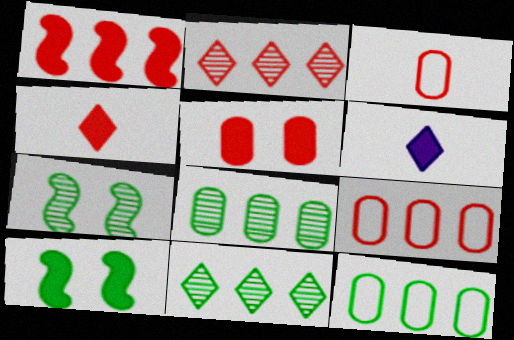[[1, 2, 9], 
[1, 4, 5], 
[6, 7, 9]]